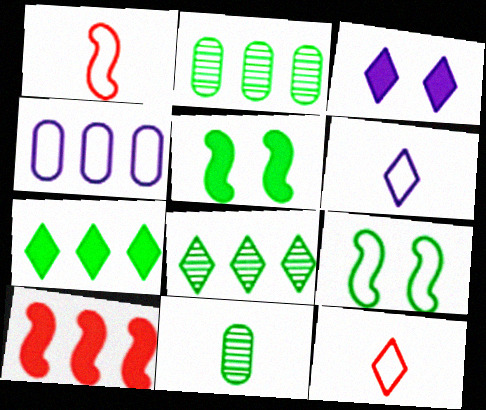[[1, 2, 3], 
[3, 8, 12], 
[4, 8, 10], 
[4, 9, 12], 
[7, 9, 11]]